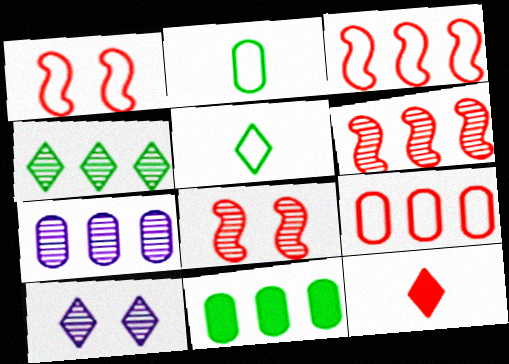[[4, 6, 7], 
[7, 9, 11], 
[8, 9, 12]]